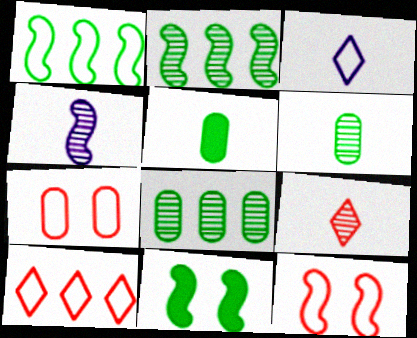[[1, 3, 7], 
[4, 6, 9]]